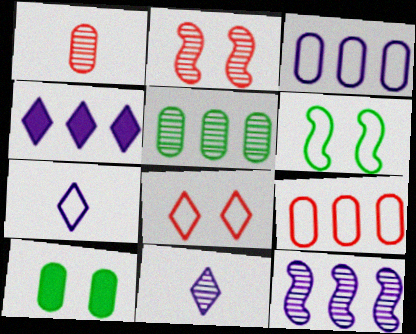[[1, 3, 10], 
[1, 4, 6], 
[2, 5, 11], 
[3, 4, 12], 
[6, 7, 9]]